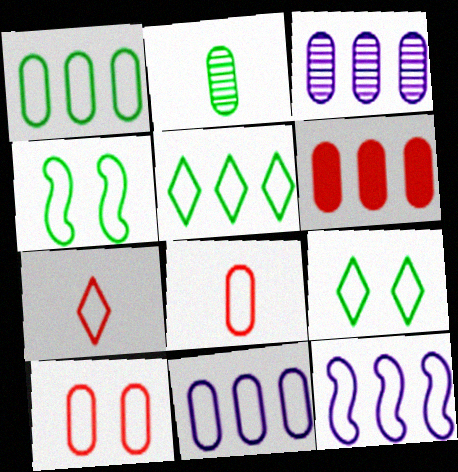[[1, 3, 6], 
[4, 7, 11], 
[8, 9, 12]]